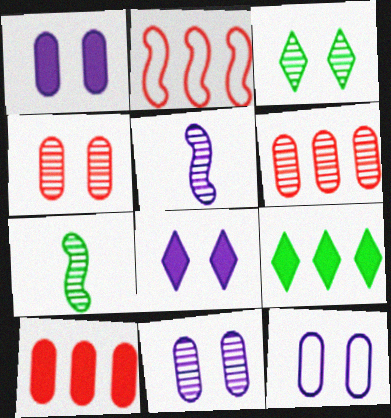[[1, 11, 12], 
[3, 5, 6]]